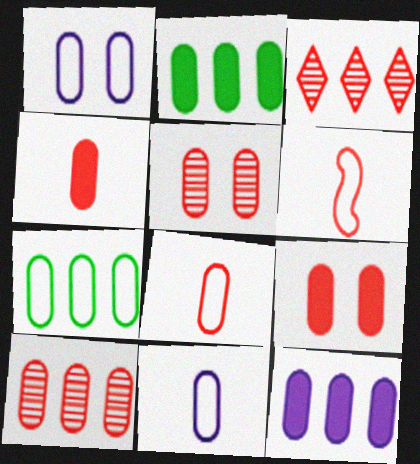[[1, 7, 8], 
[2, 5, 11], 
[3, 6, 9], 
[7, 10, 12], 
[8, 9, 10]]